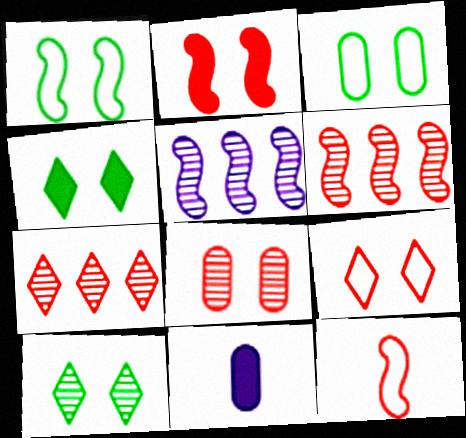[[1, 7, 11], 
[2, 6, 12], 
[2, 8, 9]]